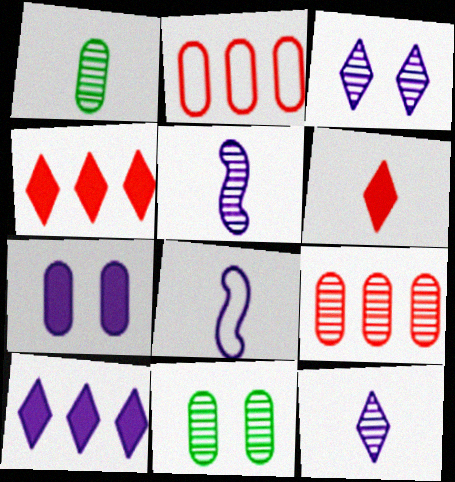[[1, 2, 7], 
[1, 6, 8], 
[4, 8, 11]]